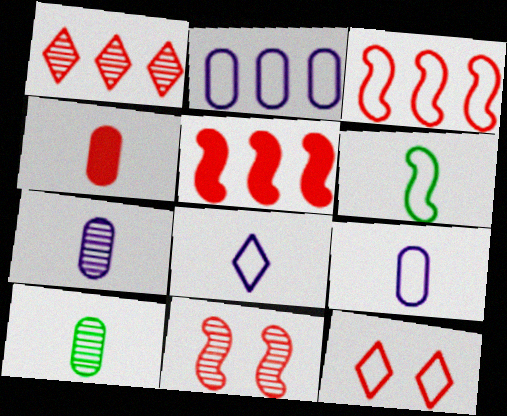[[2, 6, 12], 
[4, 9, 10]]